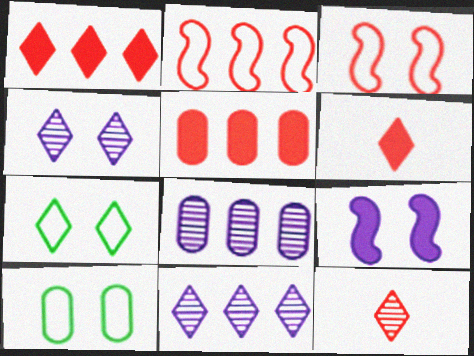[[3, 5, 12], 
[6, 7, 11]]